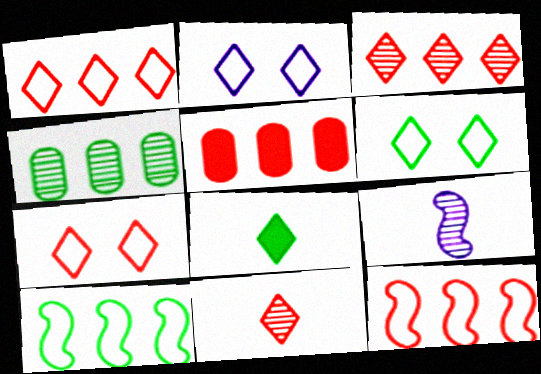[[2, 3, 8], 
[2, 6, 7], 
[3, 5, 12], 
[5, 6, 9]]